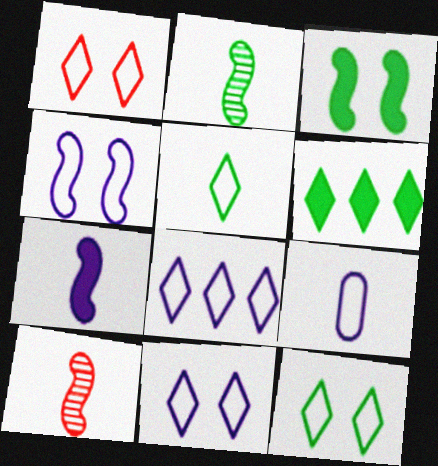[[1, 5, 8], 
[1, 11, 12], 
[4, 8, 9]]